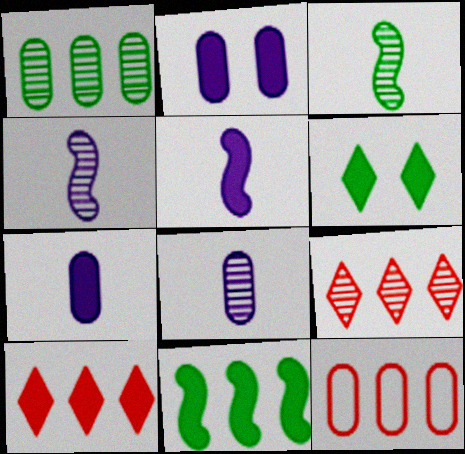[[4, 6, 12]]